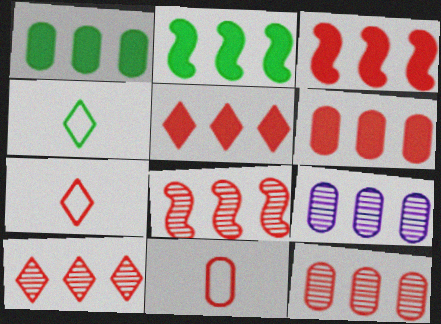[[3, 5, 6], 
[8, 10, 12]]